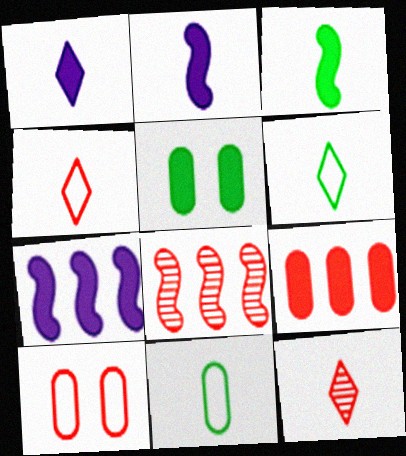[[1, 6, 12], 
[2, 11, 12]]